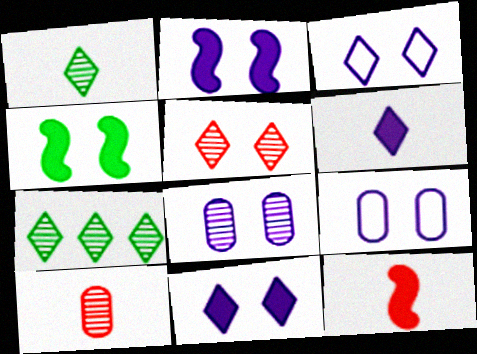[[2, 3, 8], 
[4, 5, 9], 
[7, 9, 12]]